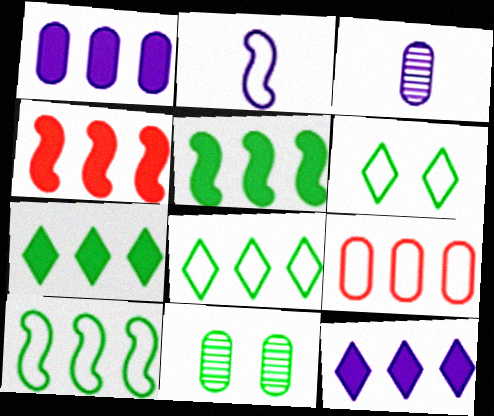[[1, 4, 7], 
[2, 6, 9], 
[3, 4, 6]]